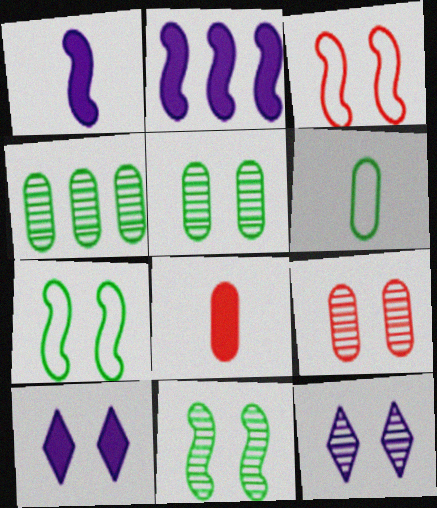[[3, 5, 10], 
[7, 9, 10], 
[9, 11, 12]]